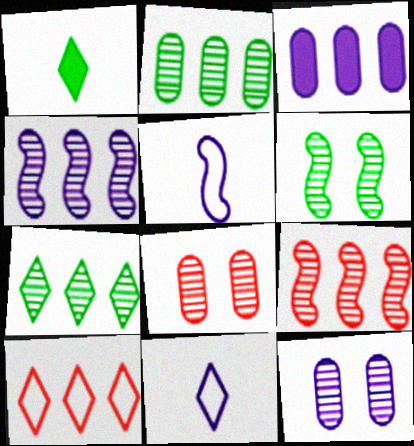[]